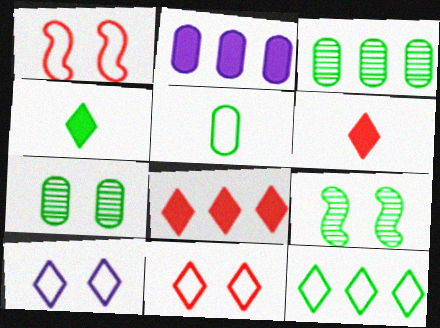[]